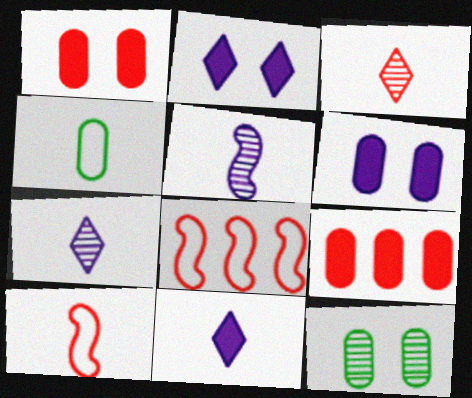[[1, 3, 8], 
[8, 11, 12]]